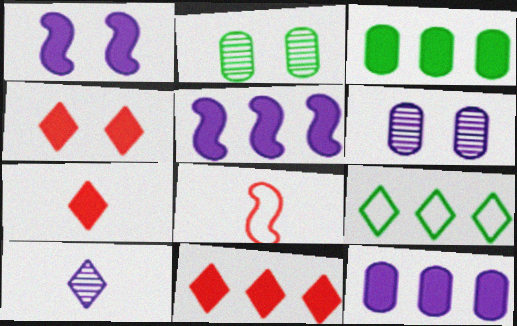[[1, 3, 7], 
[3, 5, 11], 
[4, 7, 11], 
[4, 9, 10]]